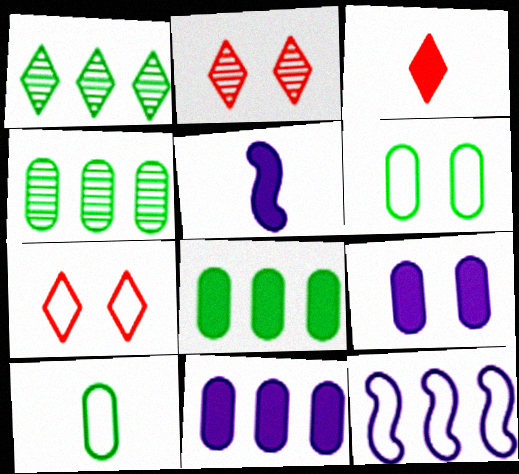[[4, 5, 7], 
[7, 10, 12]]